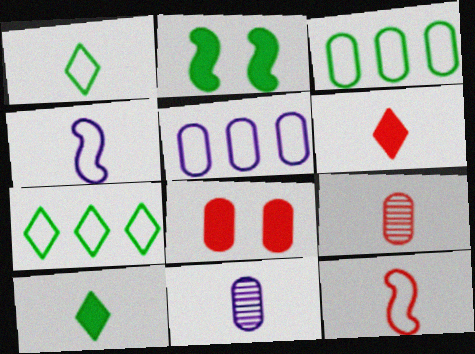[[3, 8, 11], 
[4, 9, 10], 
[6, 9, 12], 
[10, 11, 12]]